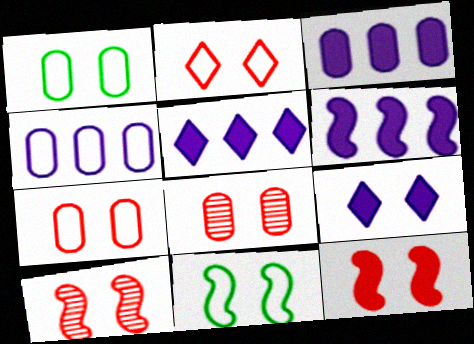[[1, 9, 10], 
[2, 8, 12], 
[3, 5, 6], 
[8, 9, 11]]